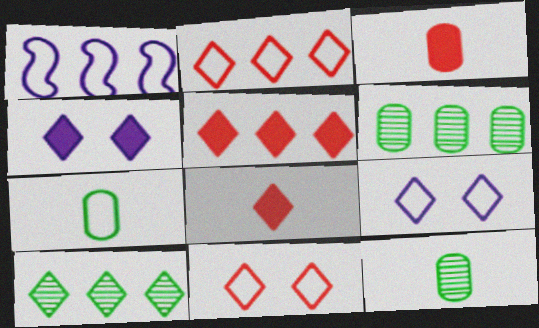[[1, 5, 6], 
[1, 7, 11], 
[8, 9, 10]]